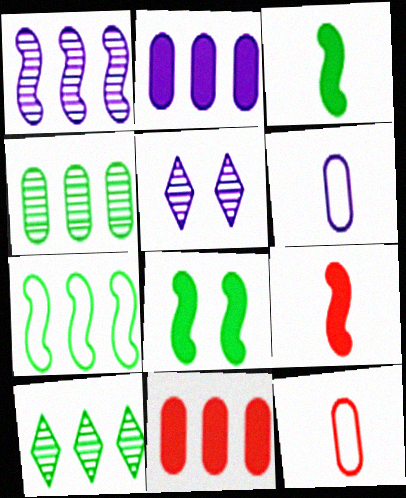[]